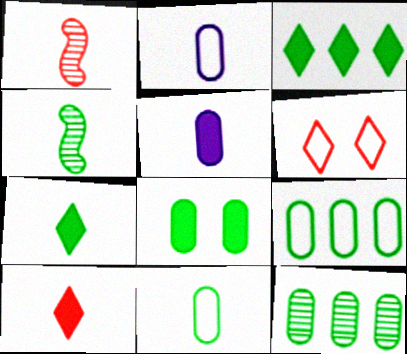[[1, 2, 7], 
[2, 4, 10], 
[4, 7, 11], 
[8, 11, 12]]